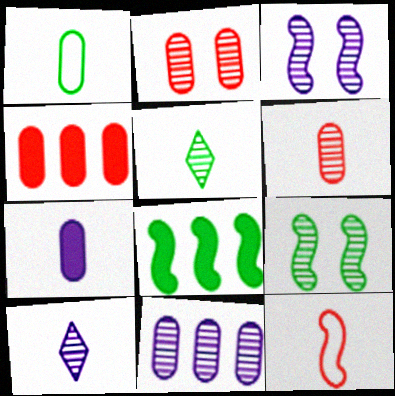[[1, 6, 7], 
[3, 8, 12], 
[3, 10, 11], 
[5, 7, 12]]